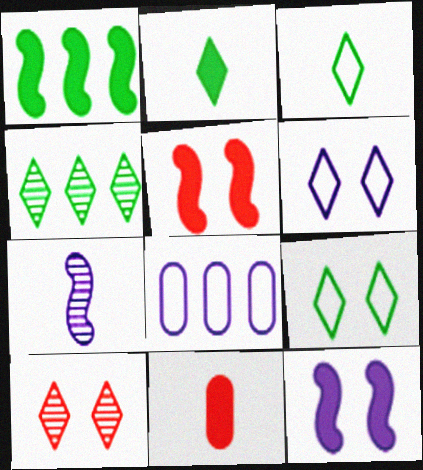[[2, 4, 9], 
[3, 7, 11]]